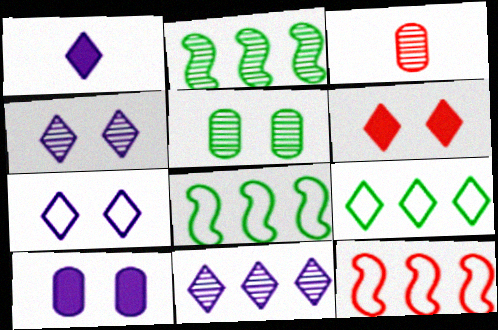[[1, 5, 12], 
[1, 7, 11], 
[2, 3, 4], 
[3, 6, 12]]